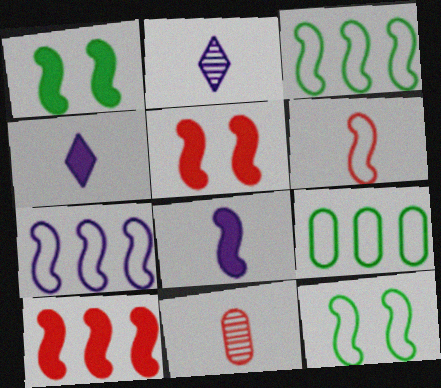[[1, 8, 10], 
[2, 5, 9], 
[6, 7, 12]]